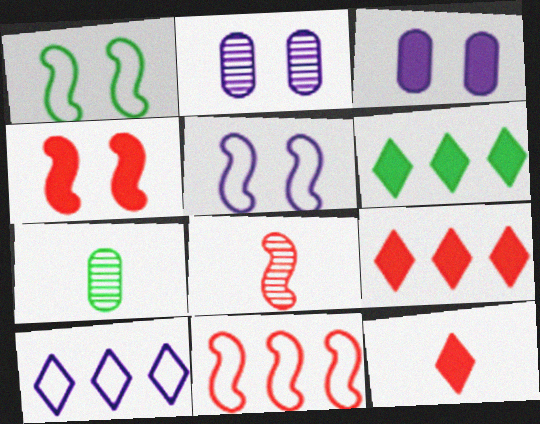[[1, 6, 7], 
[4, 7, 10], 
[4, 8, 11], 
[5, 7, 9]]